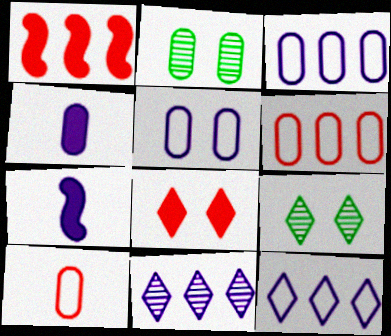[[2, 4, 6], 
[5, 7, 11], 
[6, 7, 9]]